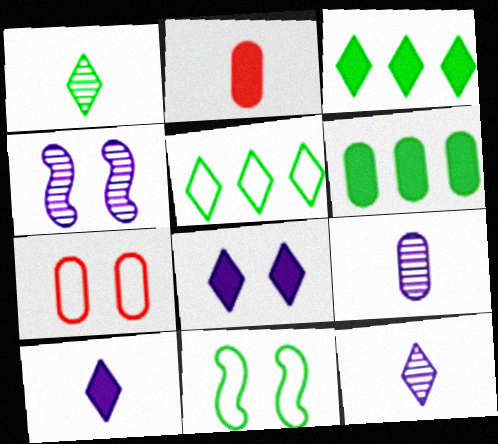[[1, 6, 11], 
[2, 4, 5], 
[6, 7, 9]]